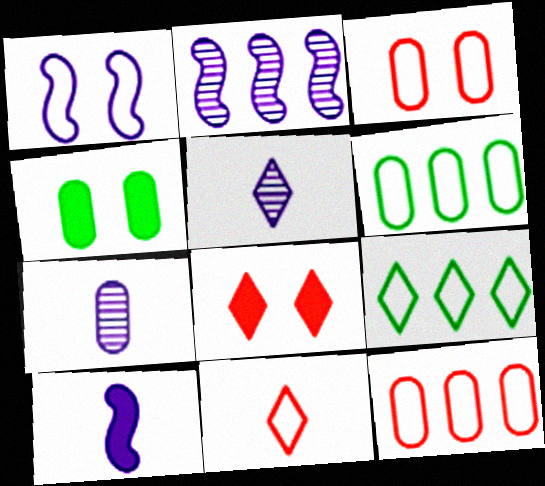[[1, 2, 10], 
[1, 6, 11], 
[2, 4, 11], 
[4, 7, 12], 
[5, 8, 9]]